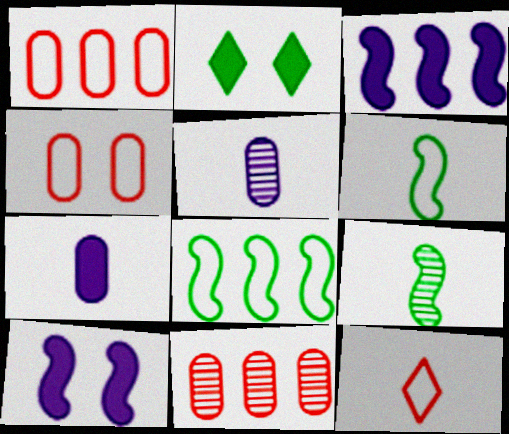[[7, 9, 12]]